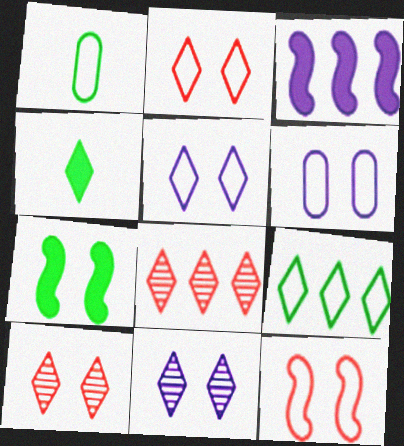[[1, 3, 10], 
[4, 5, 8], 
[6, 7, 10]]